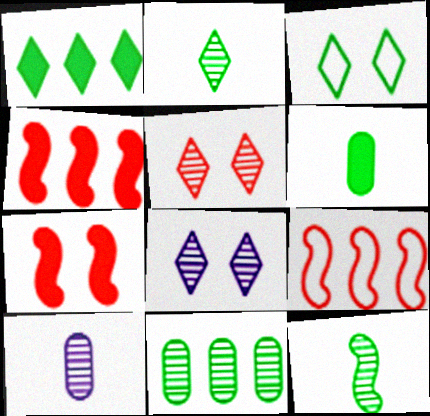[[1, 2, 3], 
[3, 4, 10], 
[6, 8, 9]]